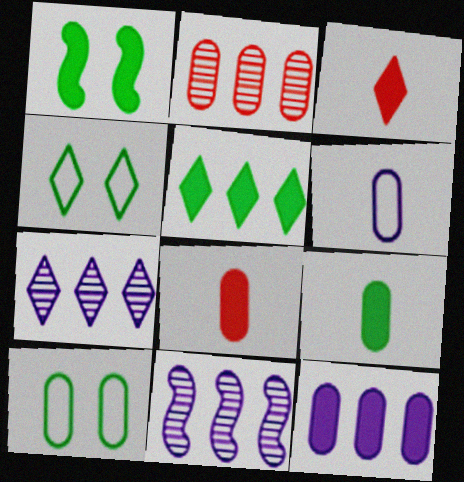[[1, 3, 12], 
[1, 5, 9], 
[3, 4, 7], 
[3, 10, 11], 
[4, 8, 11]]